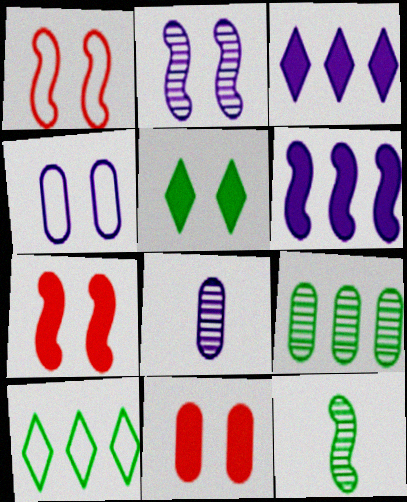[[1, 6, 12], 
[7, 8, 10]]